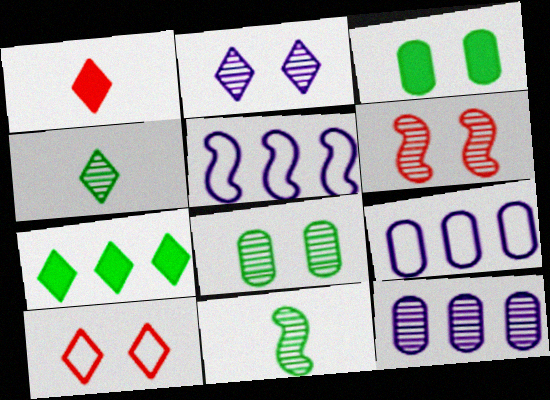[[1, 5, 8], 
[2, 6, 8], 
[4, 6, 12]]